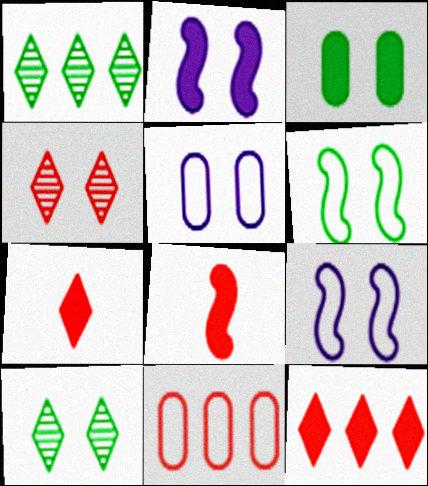[[1, 5, 8], 
[3, 4, 9], 
[3, 6, 10], 
[4, 8, 11]]